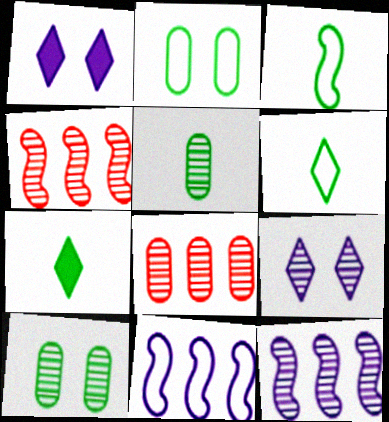[[1, 3, 8], 
[3, 5, 7], 
[4, 5, 9]]